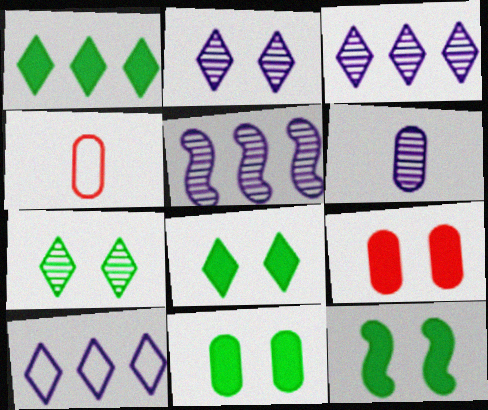[[2, 5, 6], 
[3, 4, 12], 
[4, 5, 8], 
[8, 11, 12]]